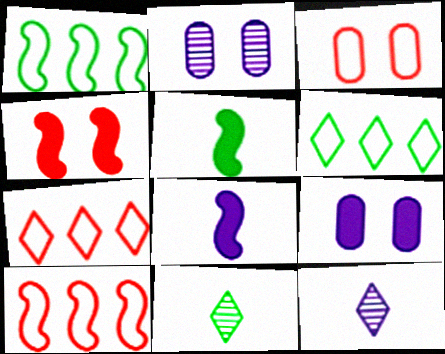[[2, 5, 7], 
[9, 10, 11]]